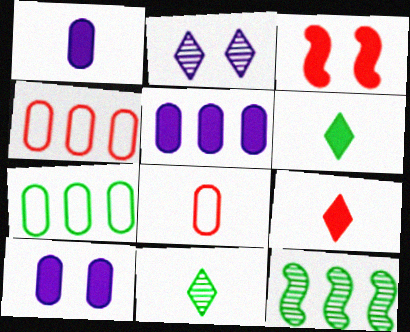[[1, 5, 10], 
[3, 5, 6]]